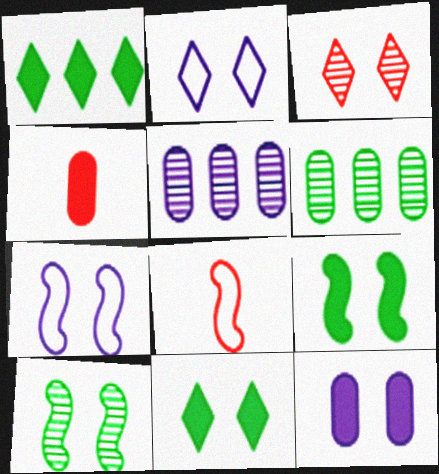[[2, 3, 11], 
[5, 8, 11]]